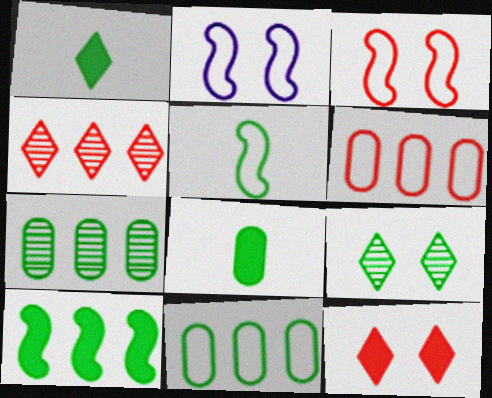[[2, 4, 8]]